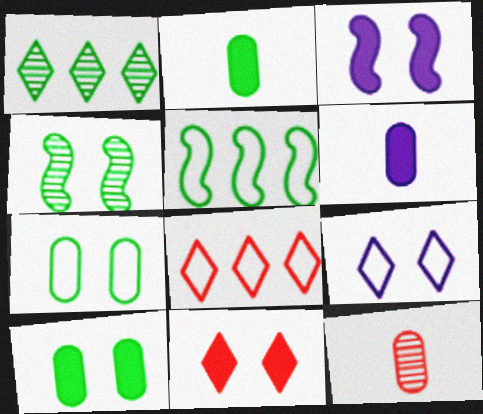[[3, 10, 11], 
[4, 6, 8]]